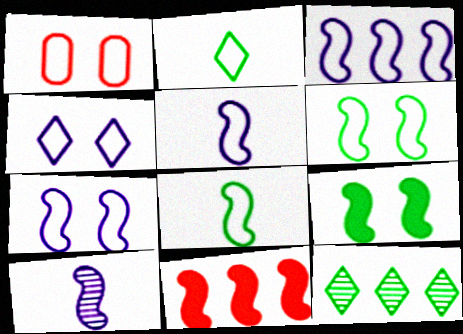[[1, 2, 3], 
[1, 4, 6], 
[3, 5, 7], 
[6, 10, 11]]